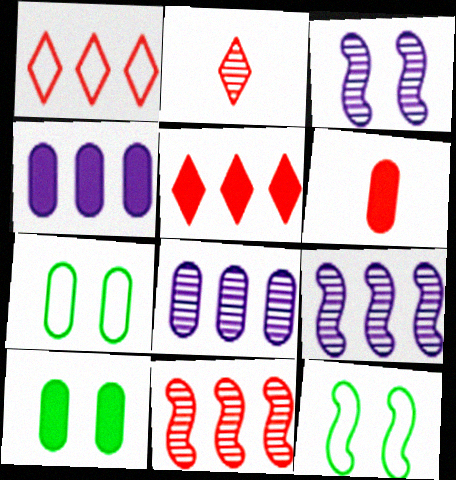[[2, 4, 12], 
[4, 6, 10], 
[6, 7, 8]]